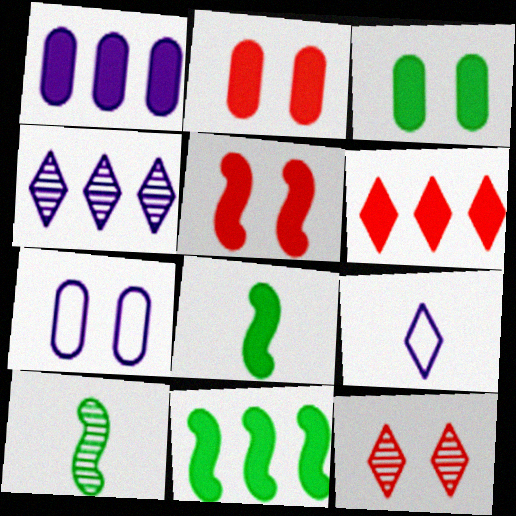[[1, 6, 11], 
[6, 7, 10]]